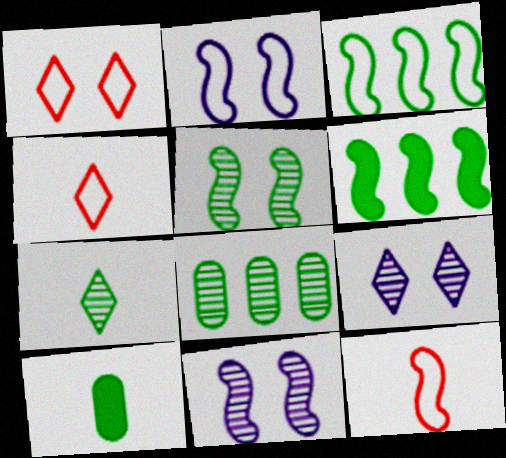[[2, 3, 12], 
[5, 7, 8], 
[6, 11, 12]]